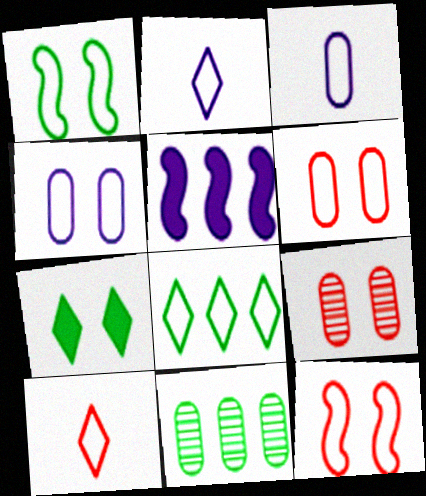[[3, 8, 12]]